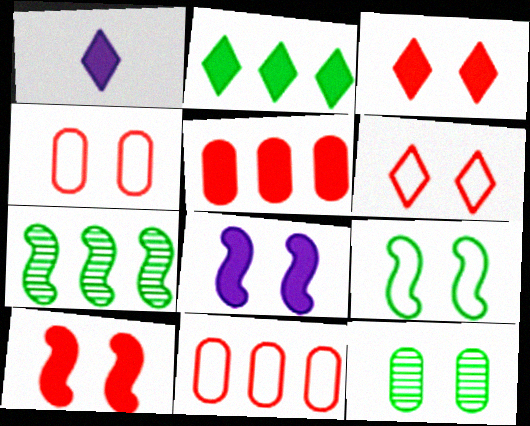[[1, 2, 3], 
[1, 4, 7], 
[6, 8, 12]]